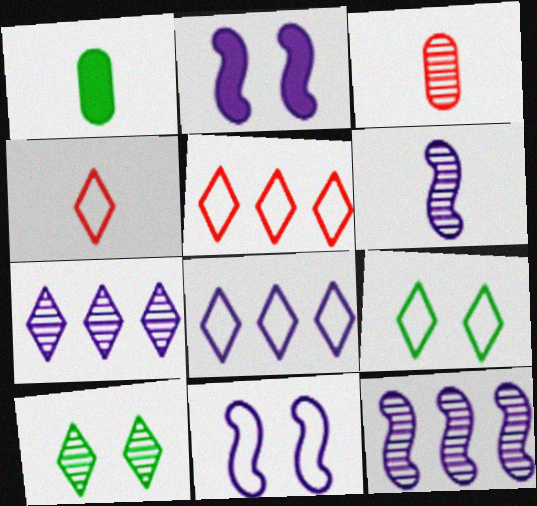[[1, 4, 6], 
[3, 10, 12], 
[4, 8, 9]]